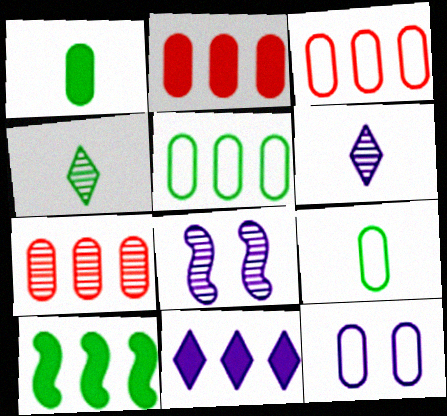[[1, 7, 12], 
[2, 3, 7], 
[2, 10, 11], 
[3, 9, 12], 
[4, 7, 8]]